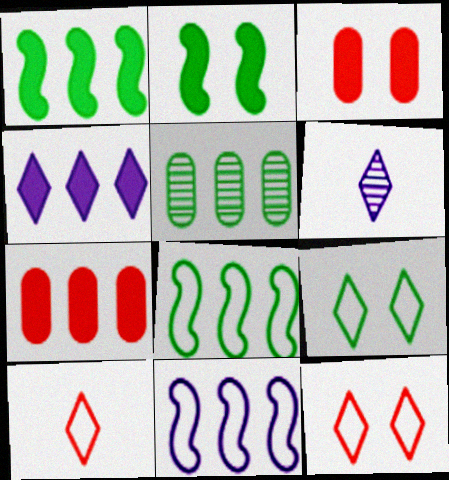[[1, 4, 7], 
[3, 6, 8]]